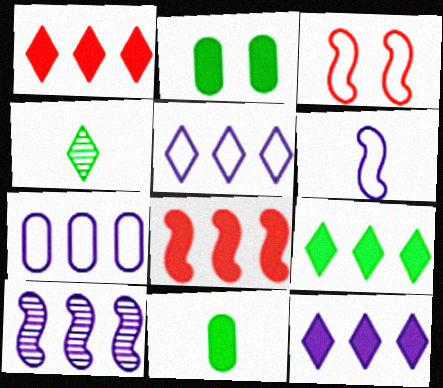[[1, 9, 12], 
[7, 10, 12]]